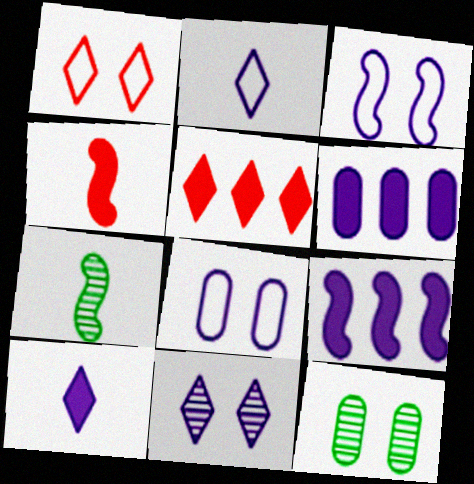[[1, 6, 7], 
[5, 7, 8]]